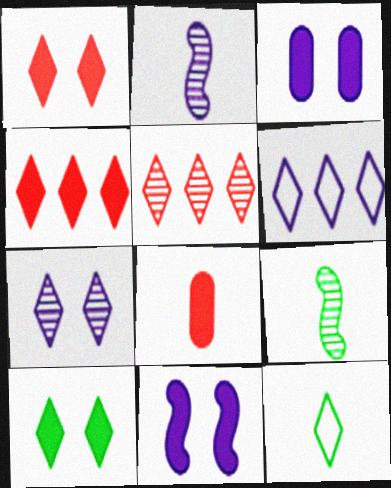[[2, 3, 6], 
[2, 8, 12], 
[4, 7, 12]]